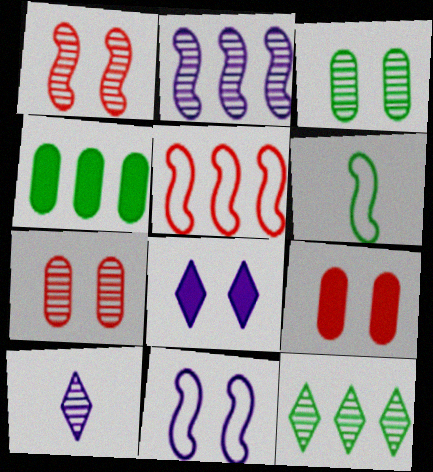[[5, 6, 11]]